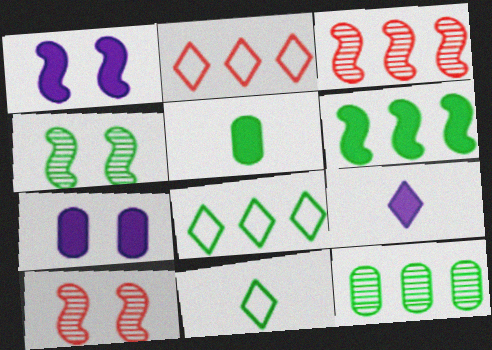[[3, 7, 11], 
[4, 5, 8], 
[6, 8, 12]]